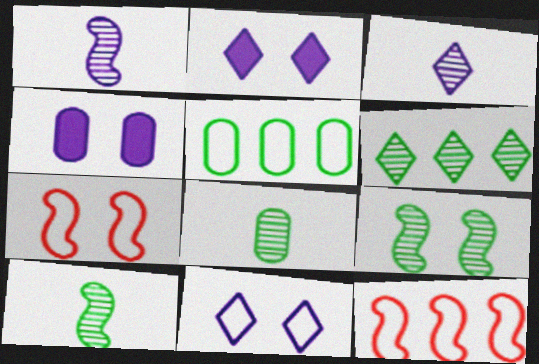[[2, 8, 12], 
[6, 8, 9]]